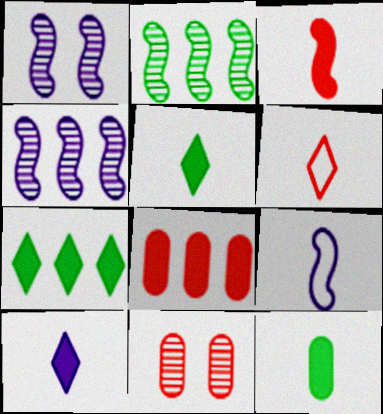[[3, 10, 12], 
[7, 9, 11]]